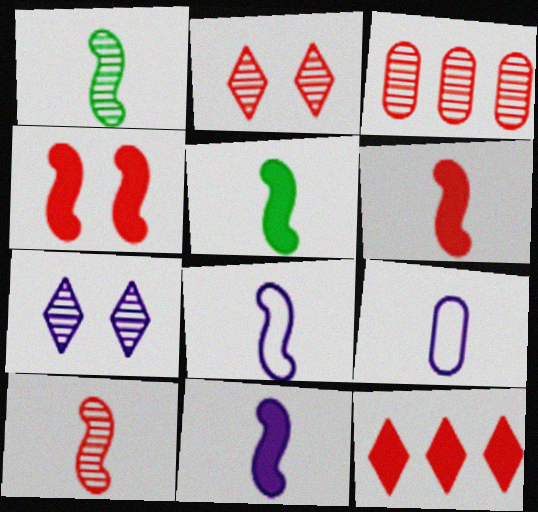[[1, 3, 7], 
[1, 6, 8], 
[2, 3, 10], 
[5, 6, 11], 
[5, 8, 10]]